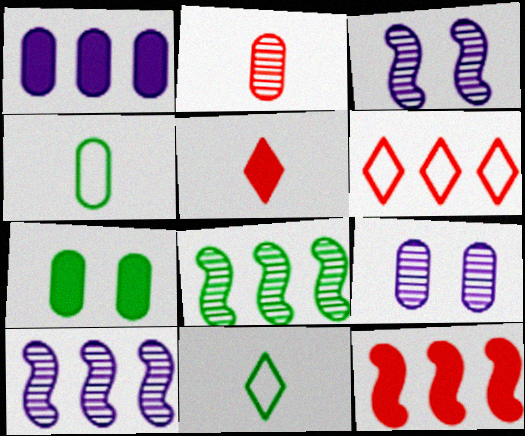[[1, 6, 8], 
[7, 8, 11], 
[9, 11, 12]]